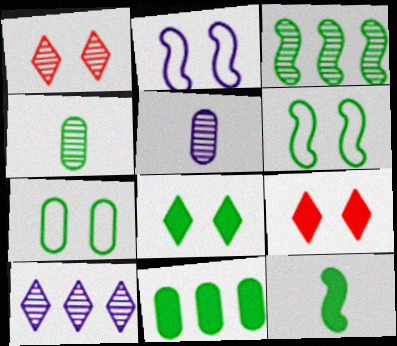[[1, 3, 5], 
[3, 6, 12], 
[4, 7, 11], 
[8, 11, 12]]